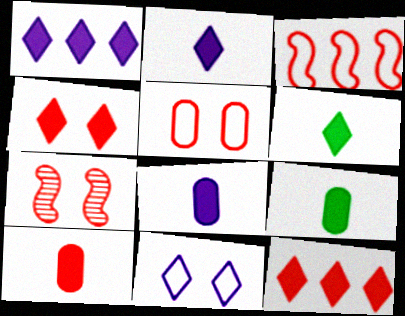[[1, 4, 6], 
[4, 5, 7], 
[8, 9, 10]]